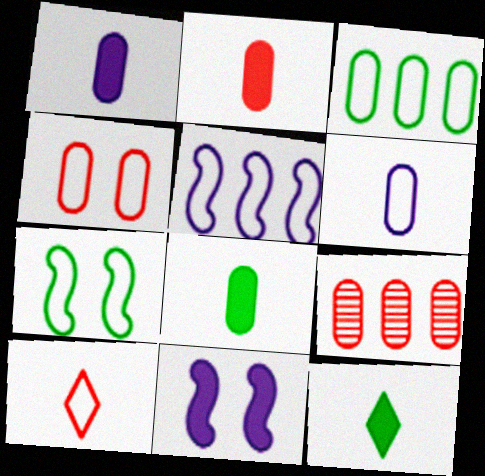[[1, 2, 8], 
[2, 4, 9], 
[3, 4, 6]]